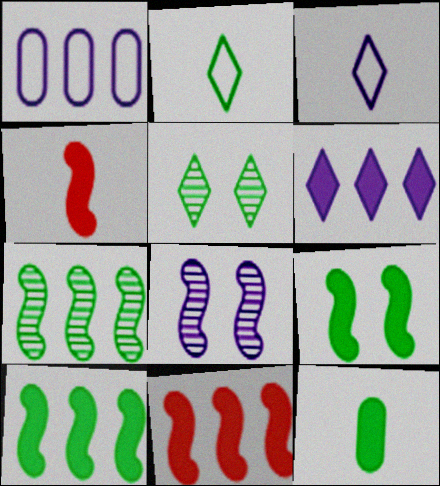[[1, 4, 5]]